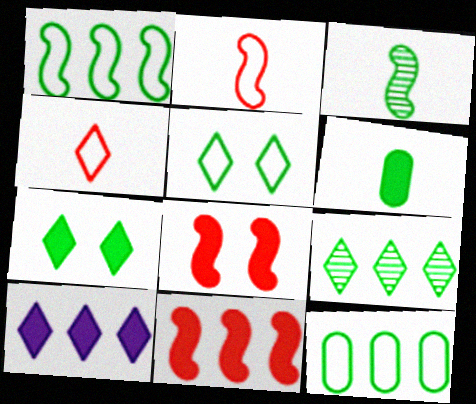[[3, 7, 12], 
[6, 8, 10]]